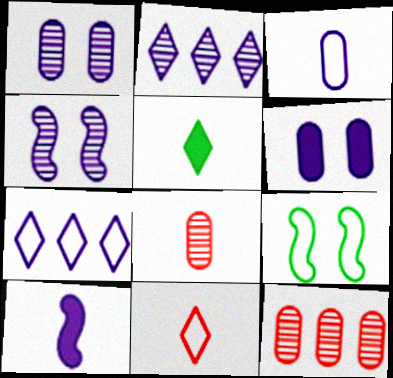[[1, 7, 10]]